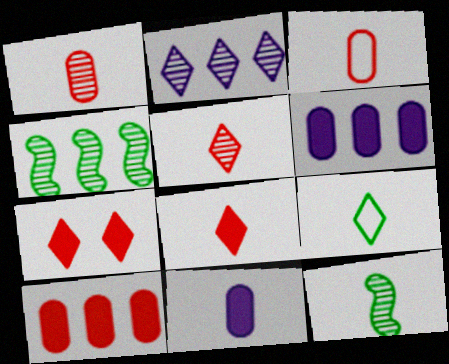[[2, 7, 9]]